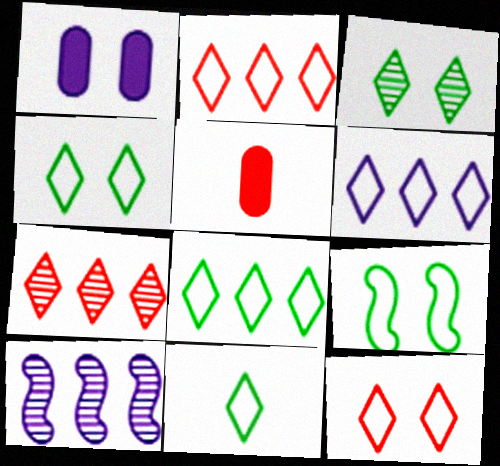[[2, 6, 8], 
[4, 5, 10], 
[4, 8, 11], 
[6, 11, 12]]